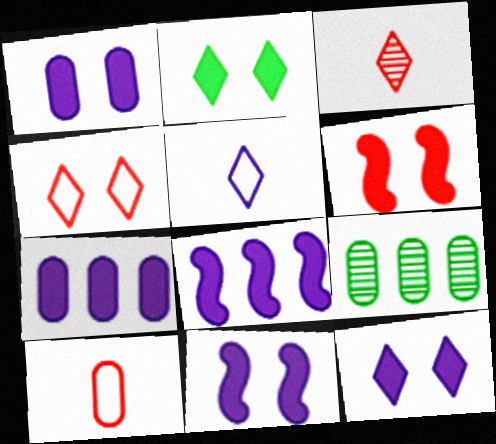[[1, 2, 6], 
[1, 9, 10], 
[1, 11, 12], 
[5, 6, 9]]